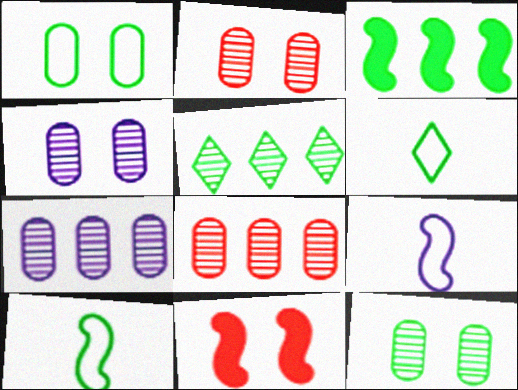[[2, 4, 12], 
[3, 6, 12], 
[6, 7, 11]]